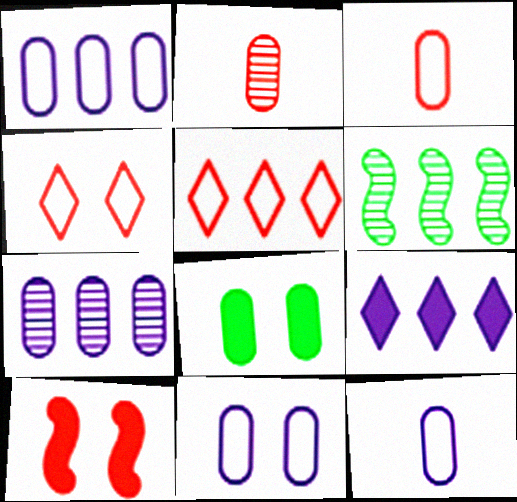[[1, 2, 8], 
[1, 11, 12], 
[2, 5, 10], 
[3, 7, 8]]